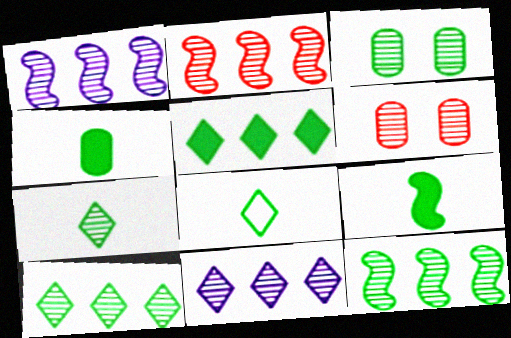[[1, 2, 12], 
[1, 6, 7], 
[3, 7, 12]]